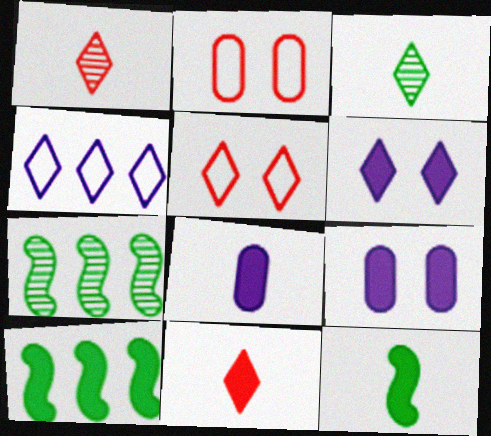[[5, 7, 8], 
[8, 11, 12], 
[9, 10, 11]]